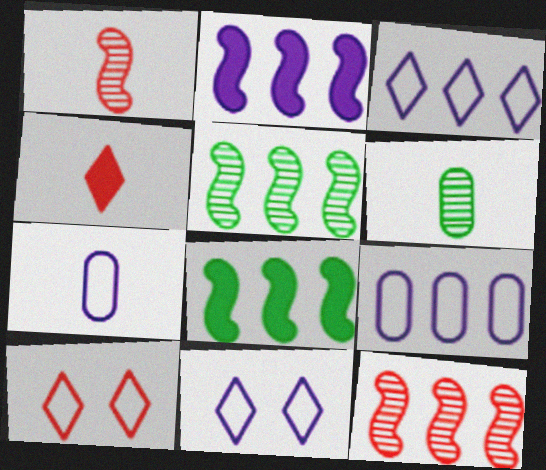[[2, 6, 10]]